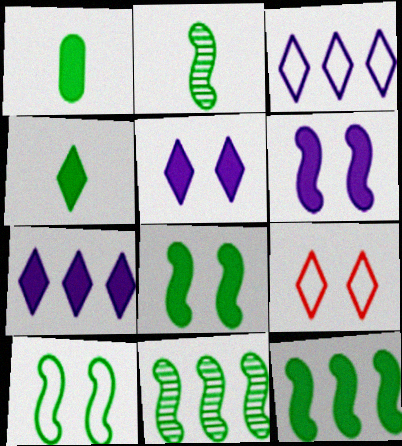[[2, 10, 12]]